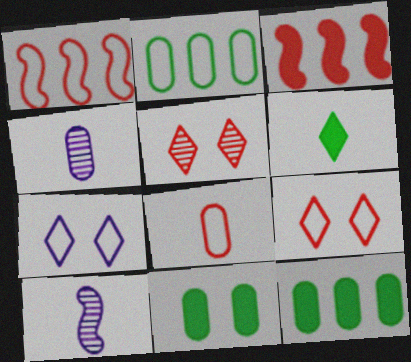[[1, 8, 9], 
[3, 5, 8], 
[6, 8, 10], 
[9, 10, 12]]